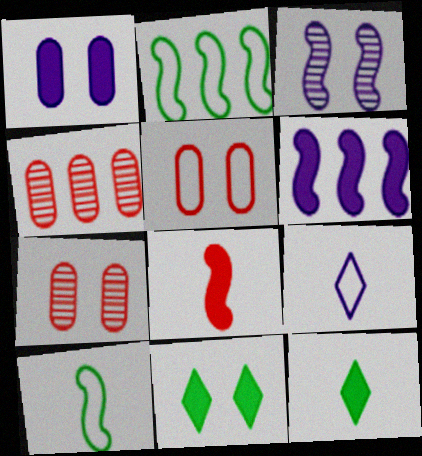[[2, 3, 8], 
[2, 5, 9], 
[3, 5, 11]]